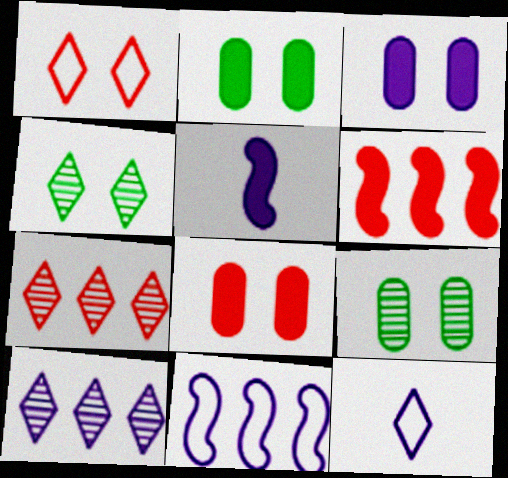[[2, 3, 8], 
[6, 9, 12]]